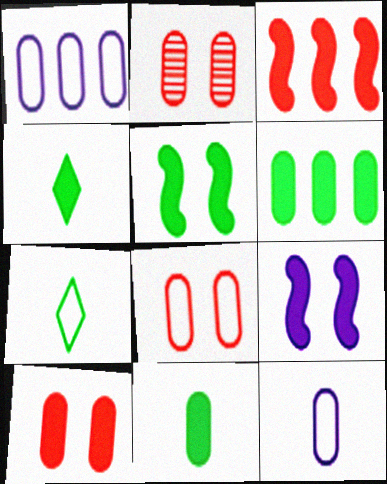[[1, 2, 11], 
[2, 6, 12], 
[2, 8, 10], 
[4, 5, 6]]